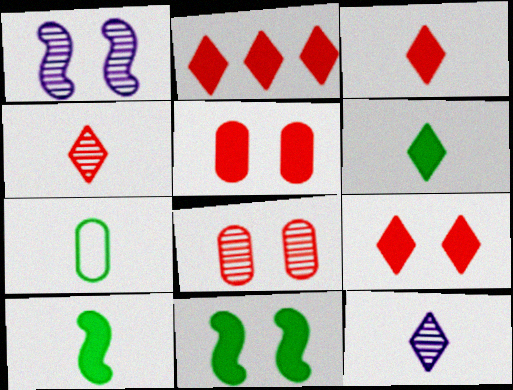[[1, 2, 7], 
[2, 3, 9]]